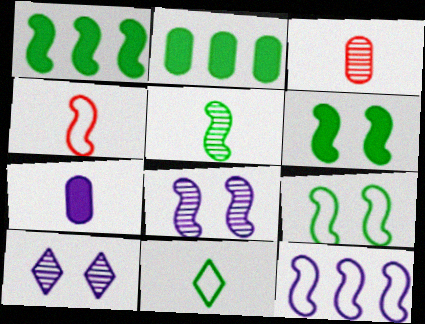[[1, 4, 8], 
[1, 5, 9], 
[2, 4, 10], 
[4, 9, 12], 
[7, 10, 12]]